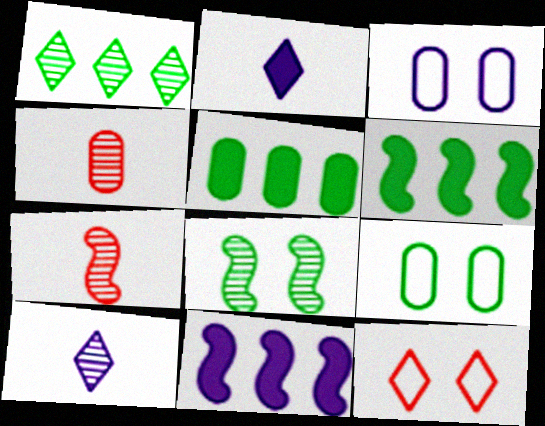[[1, 2, 12], 
[3, 4, 5], 
[3, 10, 11]]